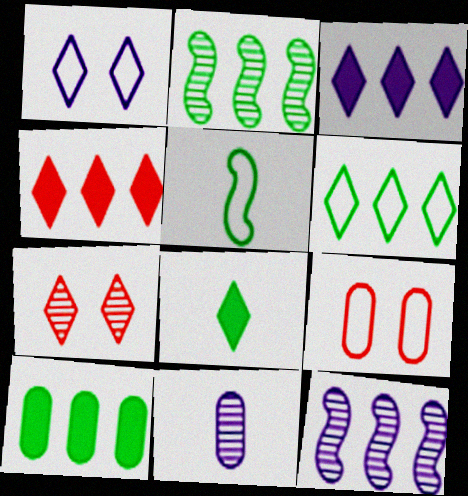[[2, 6, 10], 
[2, 7, 11], 
[8, 9, 12], 
[9, 10, 11]]